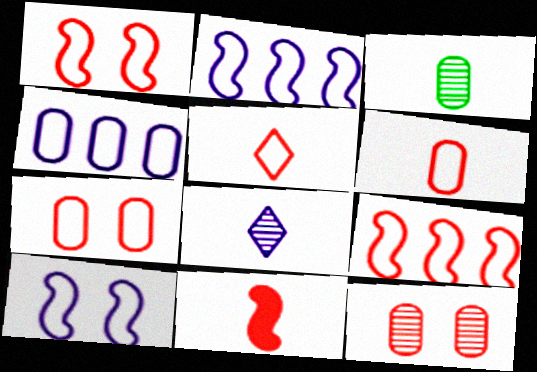[[5, 7, 9]]